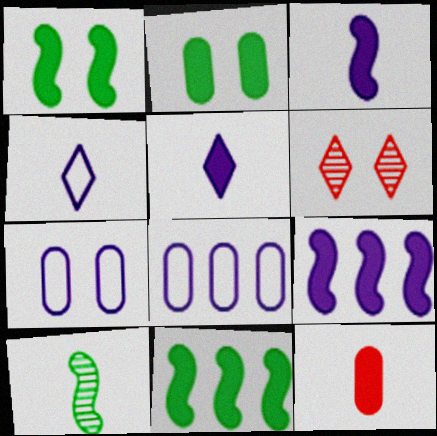[[1, 6, 7], 
[4, 10, 12]]